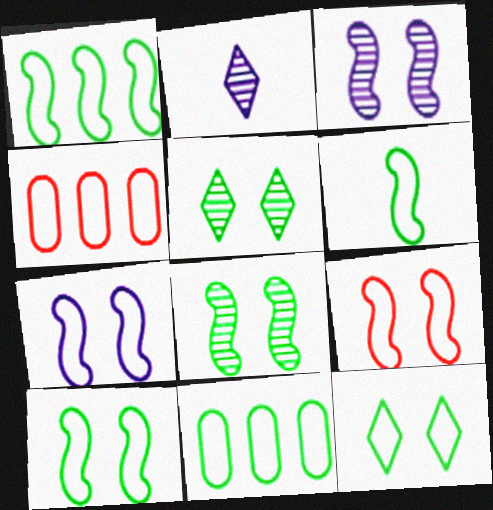[[1, 6, 10], 
[6, 11, 12], 
[7, 9, 10]]